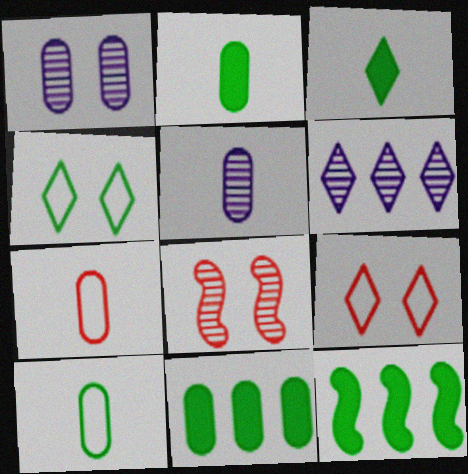[[1, 7, 11], 
[2, 5, 7], 
[3, 6, 9], 
[5, 9, 12]]